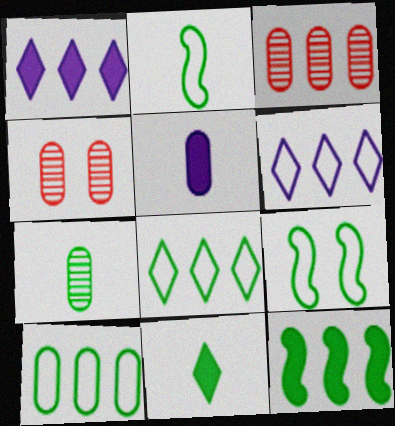[[1, 2, 4], 
[2, 7, 11], 
[3, 6, 12], 
[4, 5, 10]]